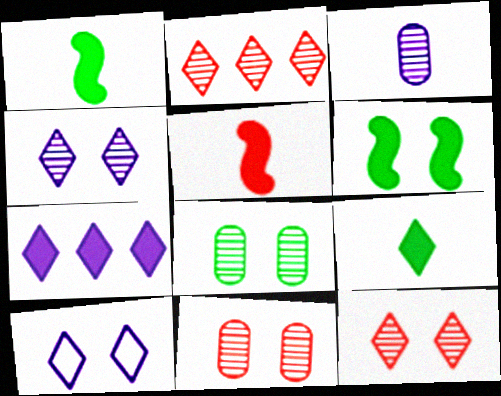[[2, 9, 10], 
[6, 10, 11]]